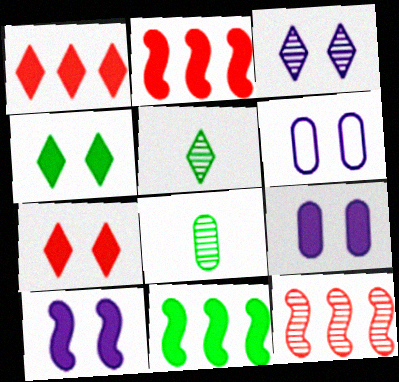[[2, 5, 6], 
[3, 6, 10], 
[3, 8, 12]]